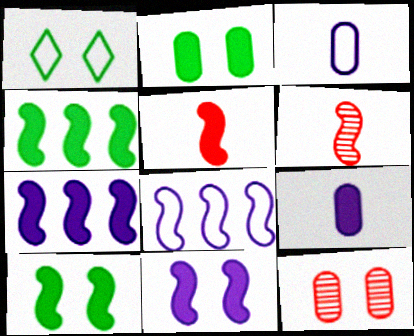[[1, 11, 12], 
[4, 5, 11], 
[5, 7, 10], 
[6, 8, 10]]